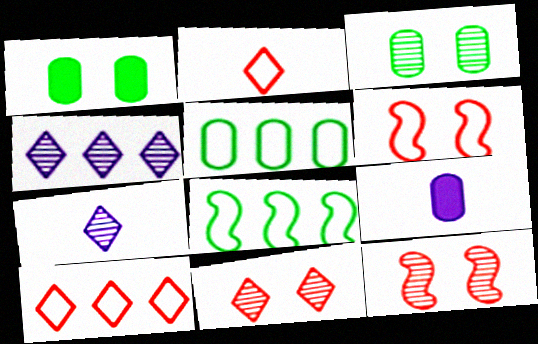[[8, 9, 11]]